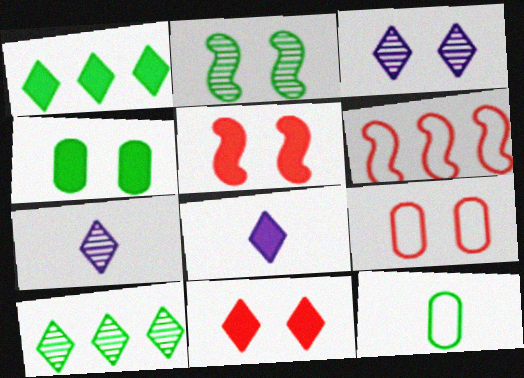[[1, 2, 12], 
[1, 8, 11], 
[4, 6, 7]]